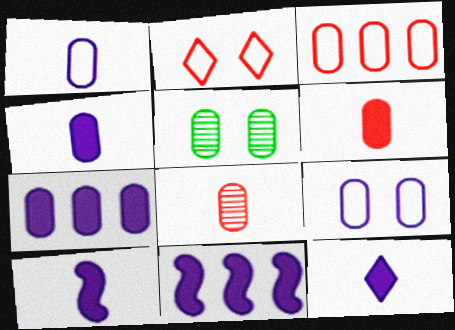[[3, 4, 5], 
[4, 10, 12]]